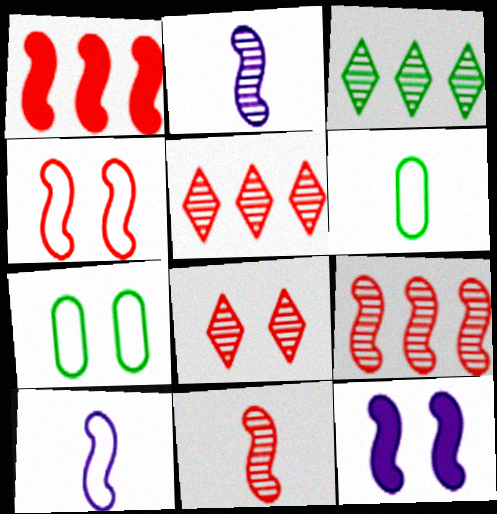[[1, 4, 11], 
[5, 6, 12], 
[7, 8, 12]]